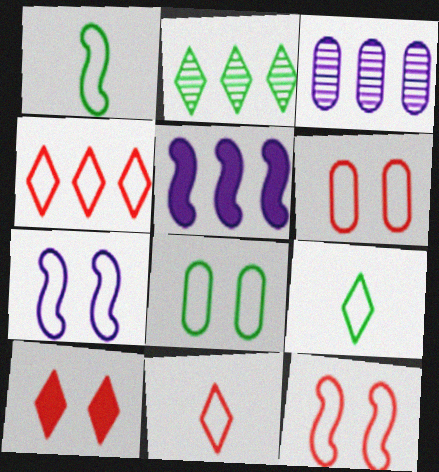[[1, 3, 10]]